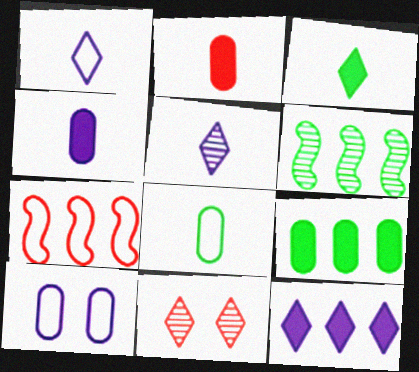[[2, 7, 11]]